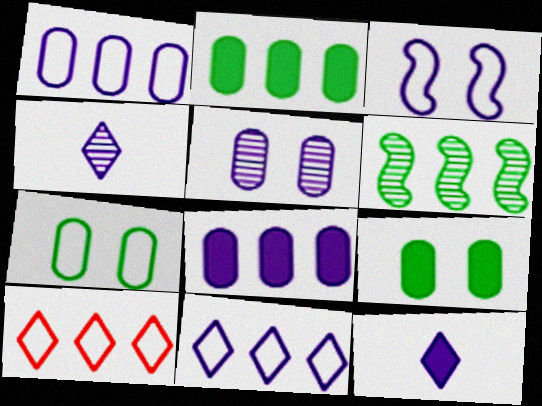[[3, 4, 8], 
[6, 8, 10]]